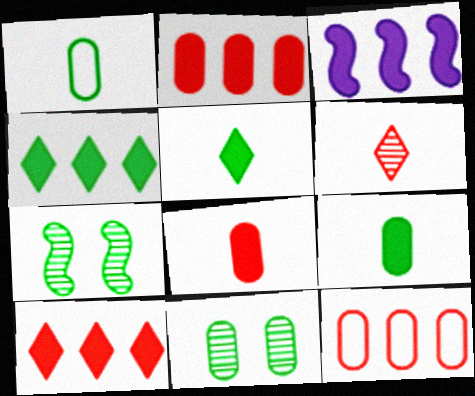[[1, 4, 7], 
[2, 3, 4]]